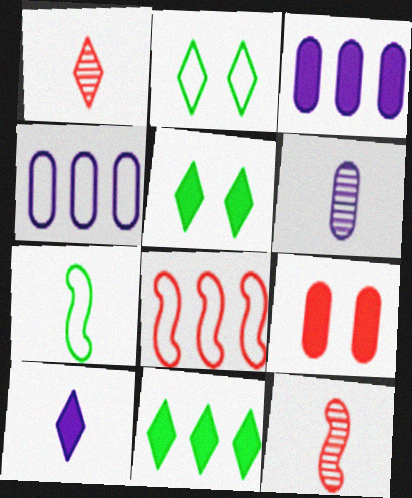[[1, 8, 9], 
[2, 3, 12], 
[4, 5, 12], 
[5, 6, 8]]